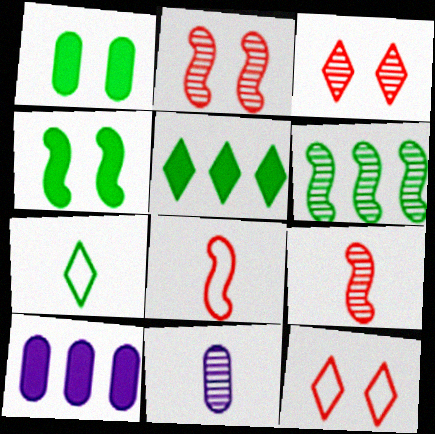[[1, 6, 7], 
[2, 7, 10], 
[3, 6, 11]]